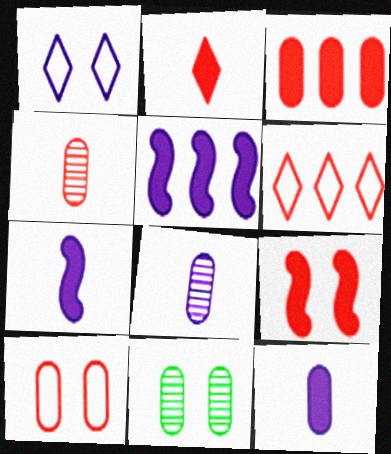[[1, 5, 8], 
[1, 9, 11], 
[2, 3, 9], 
[3, 4, 10], 
[4, 6, 9], 
[6, 7, 11]]